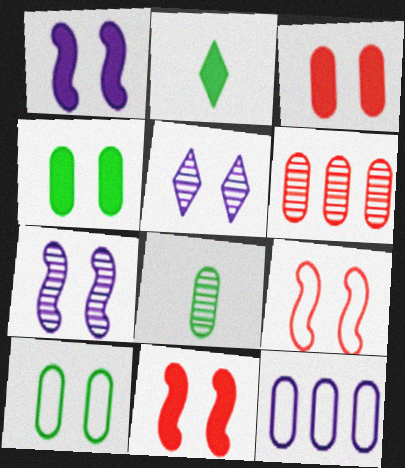[[3, 8, 12], 
[4, 5, 9], 
[5, 10, 11]]